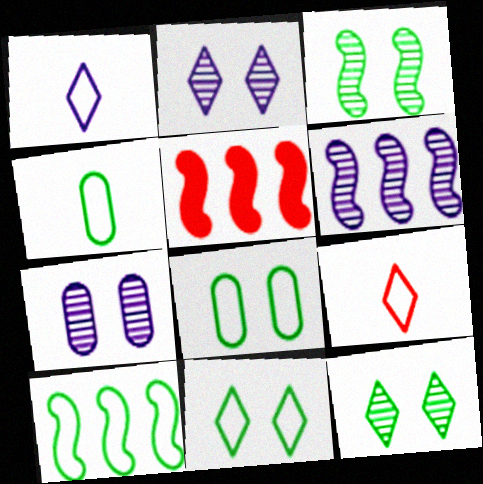[[2, 4, 5], 
[4, 10, 11], 
[5, 6, 10]]